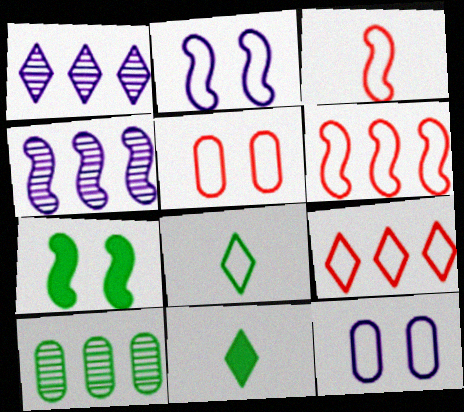[[3, 4, 7], 
[3, 5, 9], 
[4, 5, 11], 
[6, 8, 12], 
[7, 8, 10]]